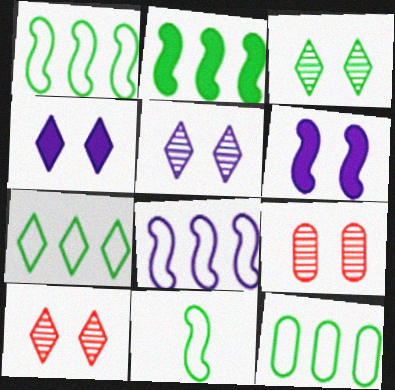[[1, 7, 12], 
[3, 5, 10]]